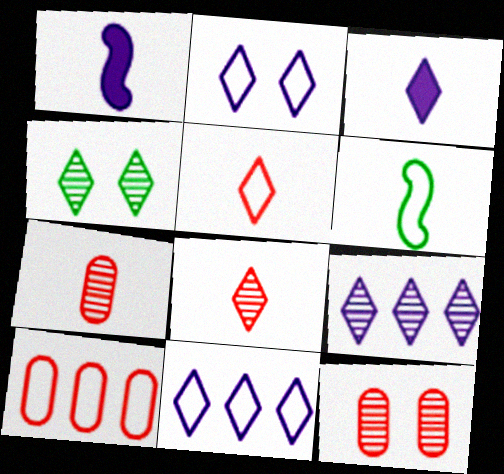[[1, 4, 10], 
[2, 3, 9], 
[2, 6, 10], 
[3, 6, 7], 
[4, 8, 9]]